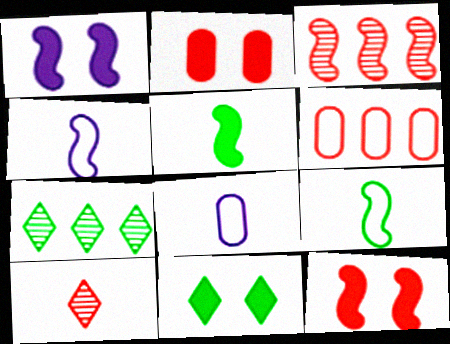[[1, 2, 11], 
[1, 3, 9], 
[2, 4, 7], 
[3, 8, 11], 
[5, 8, 10], 
[6, 10, 12], 
[7, 8, 12]]